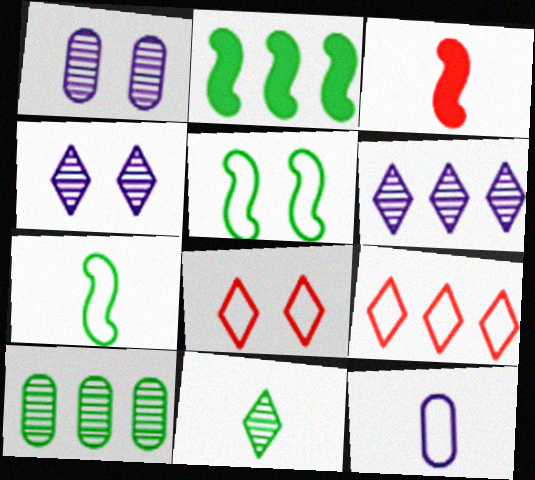[[3, 11, 12], 
[5, 9, 12]]